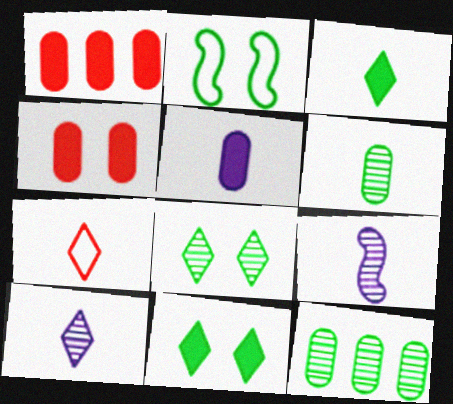[[1, 2, 10], 
[2, 3, 12], 
[3, 7, 10]]